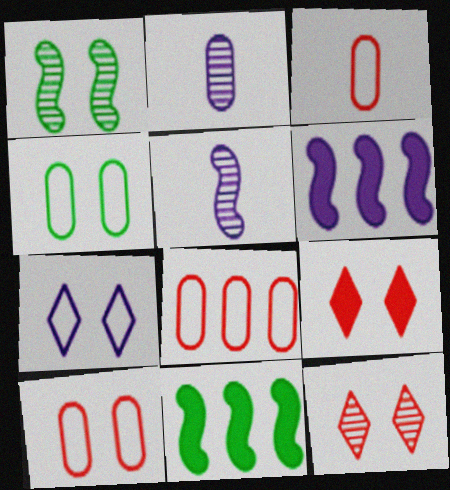[[2, 6, 7], 
[3, 8, 10]]